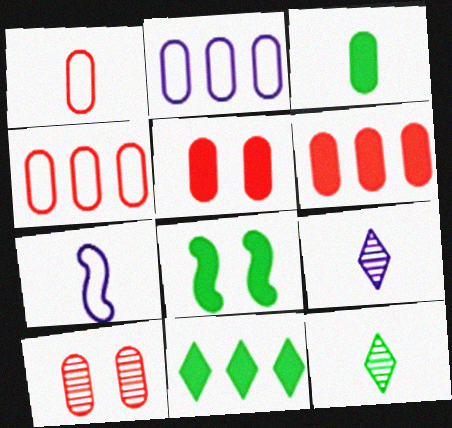[[1, 6, 10], 
[2, 3, 10], 
[3, 8, 11], 
[4, 8, 9], 
[7, 10, 11]]